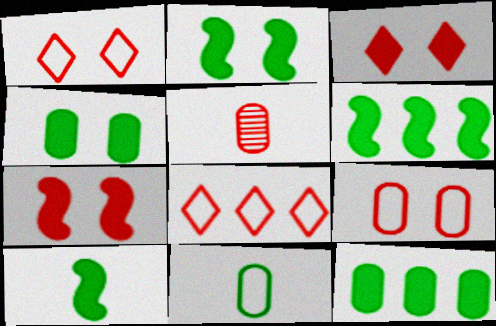[[2, 6, 10], 
[5, 7, 8]]